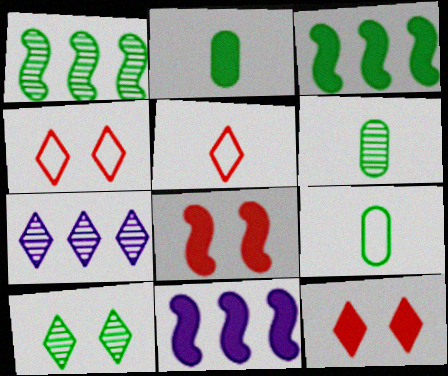[[1, 6, 10], 
[2, 6, 9], 
[2, 11, 12], 
[3, 9, 10], 
[4, 6, 11], 
[7, 8, 9]]